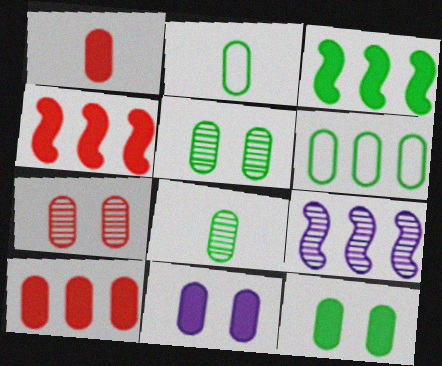[[6, 8, 12]]